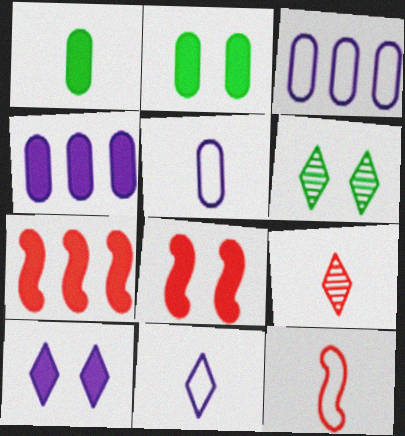[[1, 7, 10], 
[2, 8, 10], 
[4, 6, 12], 
[5, 6, 7]]